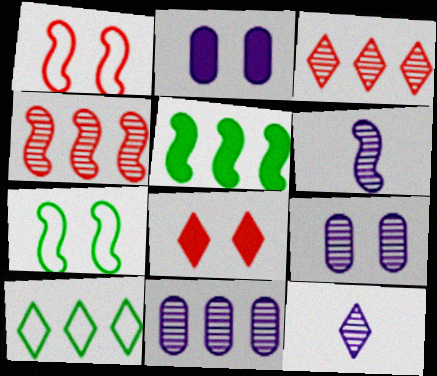[[1, 5, 6], 
[7, 8, 9], 
[8, 10, 12]]